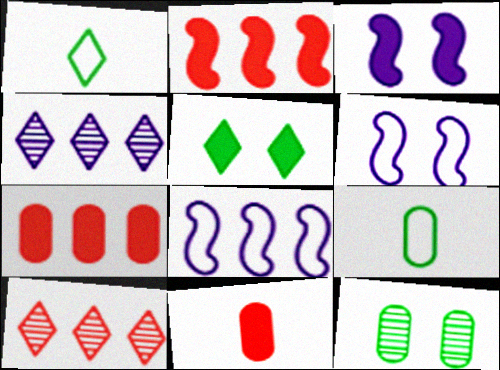[[3, 9, 10]]